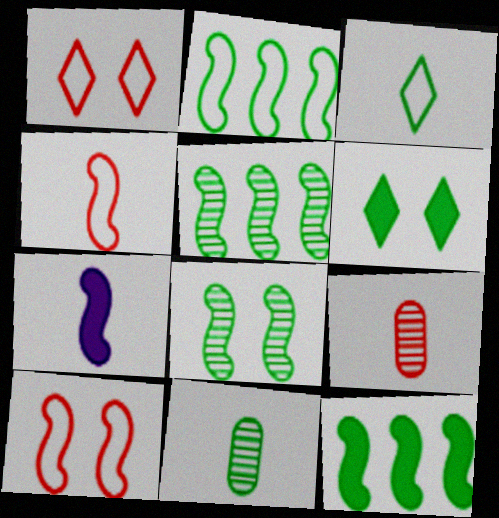[[2, 5, 12], 
[2, 6, 11], 
[3, 7, 9], 
[5, 7, 10]]